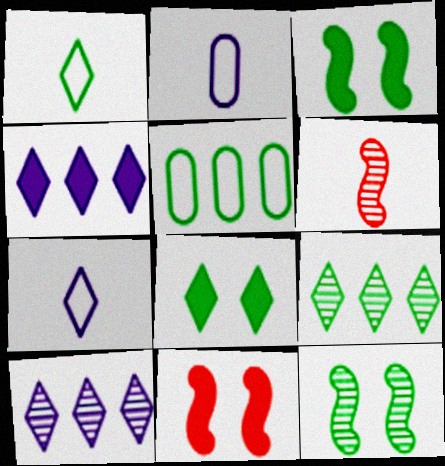[[1, 8, 9], 
[2, 9, 11]]